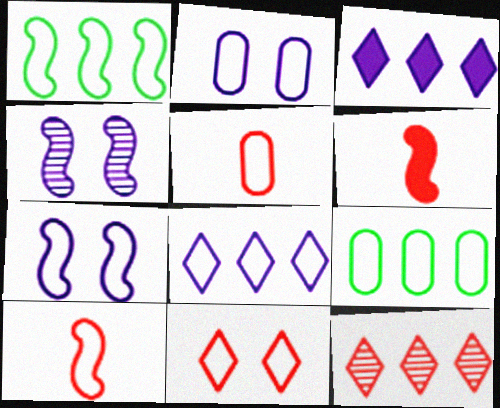[[1, 4, 6], 
[1, 7, 10], 
[2, 5, 9]]